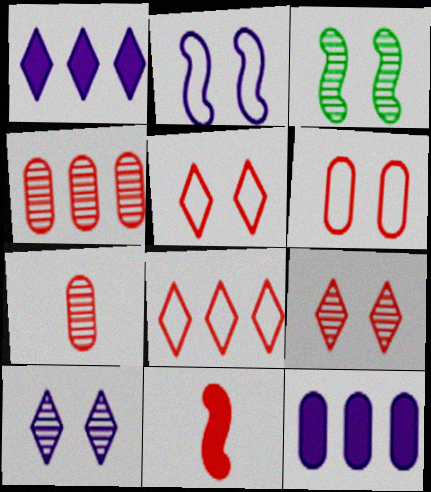[[4, 5, 11]]